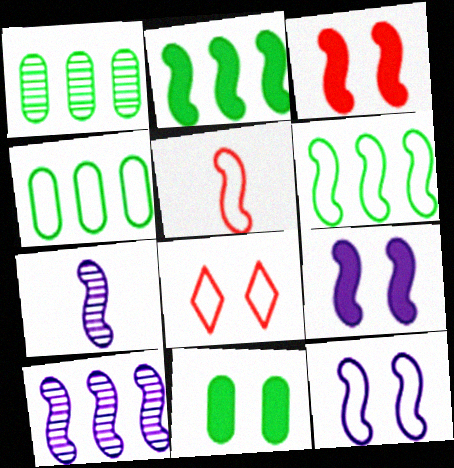[[3, 6, 7], 
[5, 6, 12]]